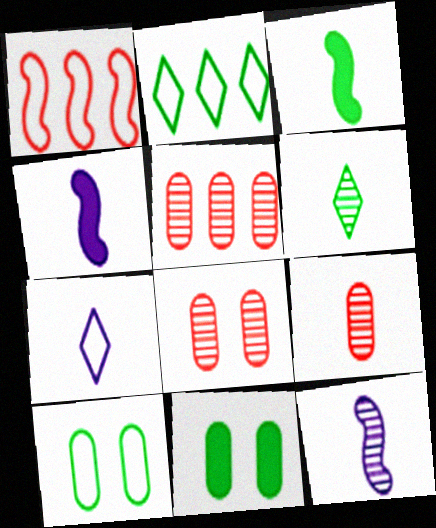[[1, 7, 10], 
[2, 4, 8], 
[3, 7, 9], 
[5, 8, 9], 
[6, 9, 12]]